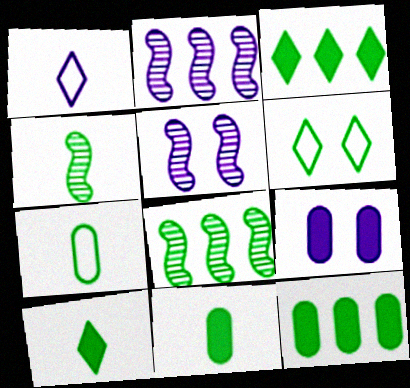[[1, 2, 9], 
[4, 6, 12], 
[4, 7, 10], 
[6, 8, 11]]